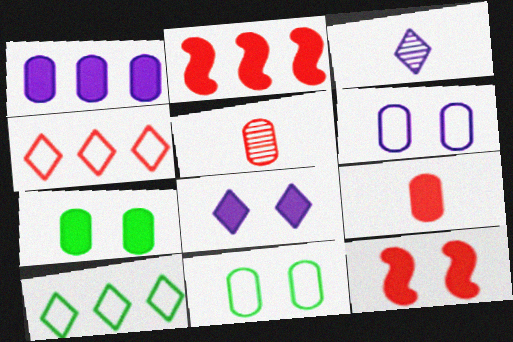[[1, 5, 11], 
[1, 7, 9], 
[2, 3, 11], 
[4, 5, 12], 
[7, 8, 12]]